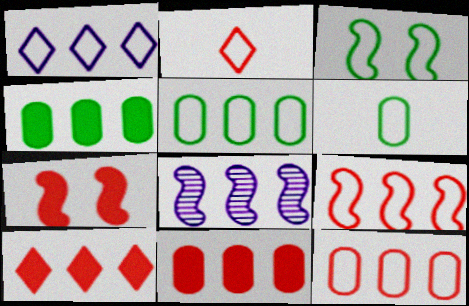[[1, 5, 9], 
[5, 8, 10]]